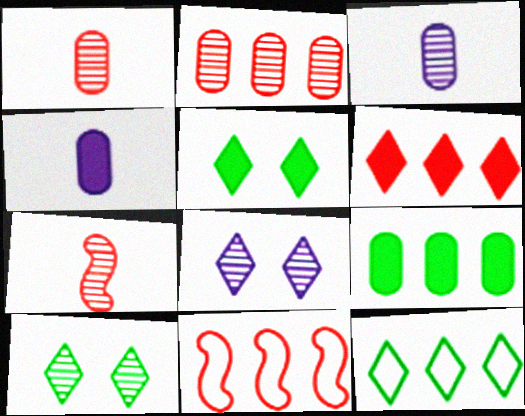[[2, 6, 11], 
[3, 5, 11], 
[4, 10, 11]]